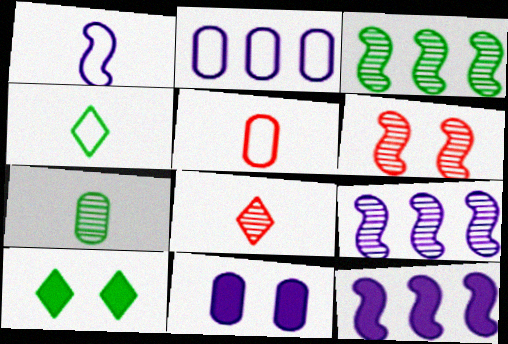[[1, 4, 5], 
[5, 9, 10]]